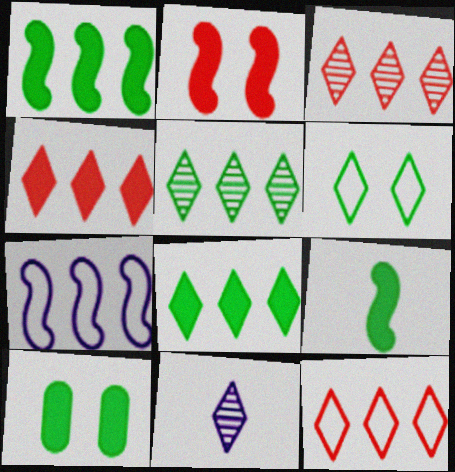[[3, 4, 12], 
[4, 6, 11], 
[8, 9, 10]]